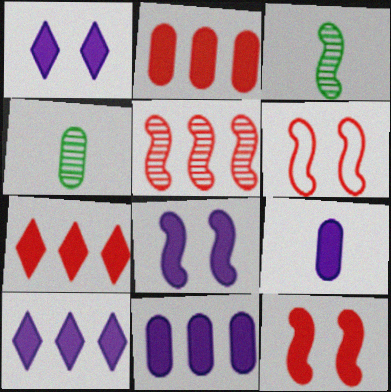[[4, 6, 10], 
[8, 9, 10]]